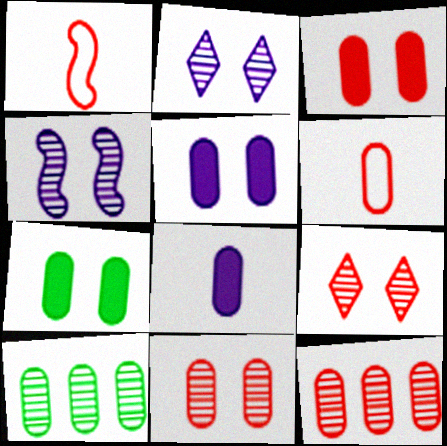[[3, 5, 7], 
[3, 6, 12], 
[5, 6, 10]]